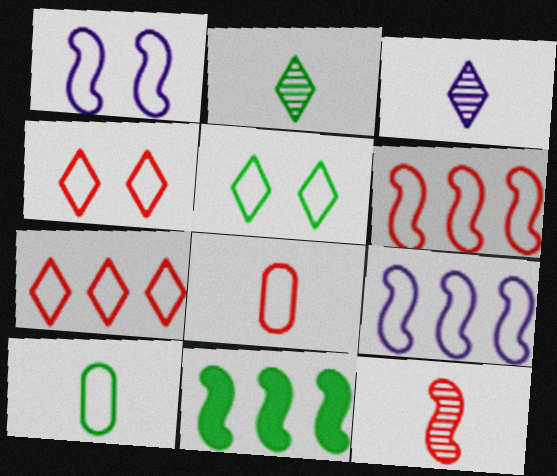[[1, 7, 10], 
[1, 11, 12], 
[4, 6, 8], 
[4, 9, 10], 
[5, 8, 9]]